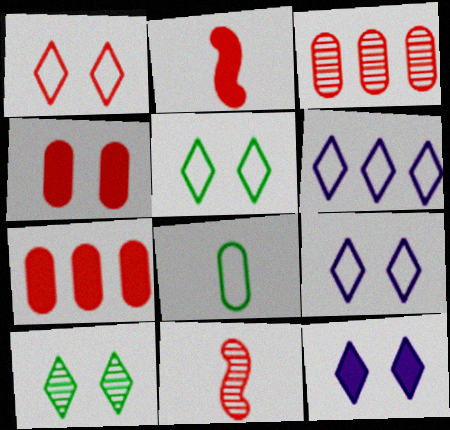[[1, 2, 3], 
[1, 5, 9], 
[1, 7, 11], 
[1, 10, 12]]